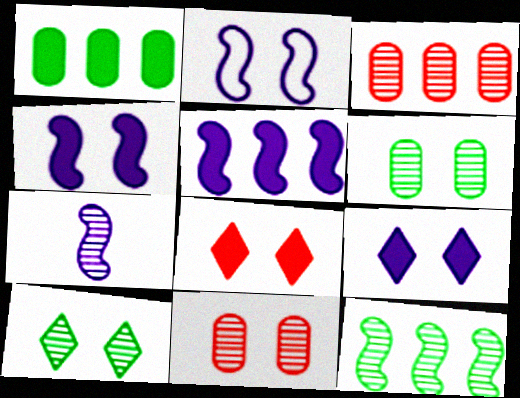[[2, 5, 7], 
[2, 6, 8], 
[3, 7, 10]]